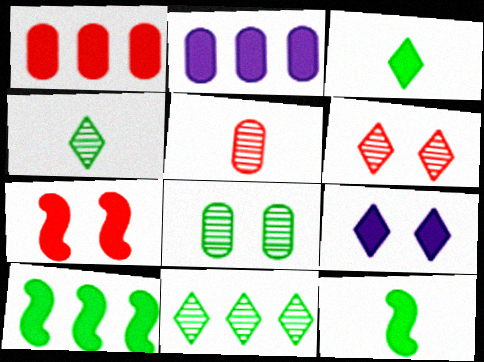[[1, 9, 12], 
[2, 3, 7]]